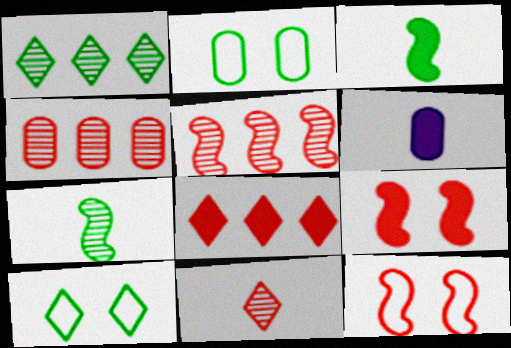[[1, 2, 3], 
[1, 6, 12], 
[2, 4, 6], 
[5, 6, 10]]